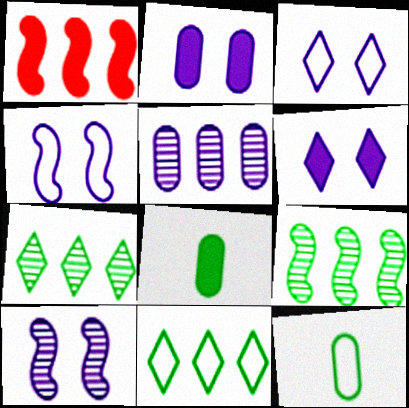[[1, 5, 11], 
[1, 6, 8], 
[2, 3, 10]]